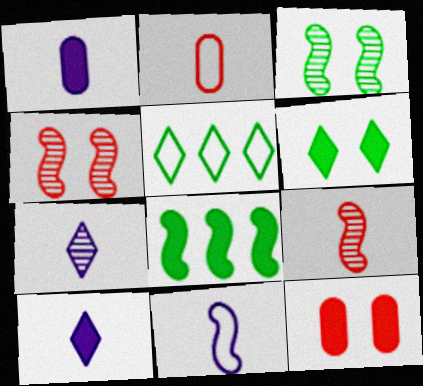[[1, 4, 5], 
[1, 7, 11], 
[4, 8, 11], 
[8, 10, 12]]